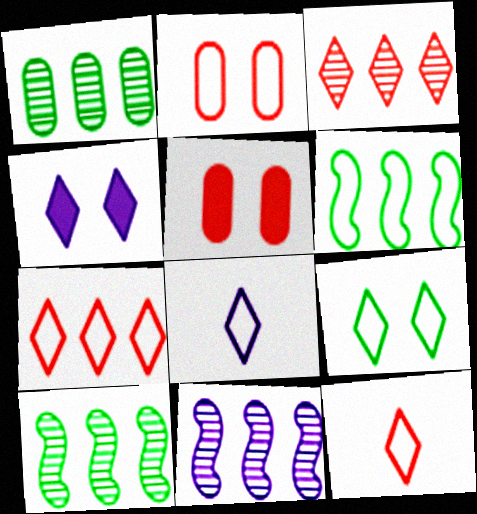[[1, 3, 11], 
[2, 6, 8], 
[5, 8, 10], 
[7, 8, 9]]